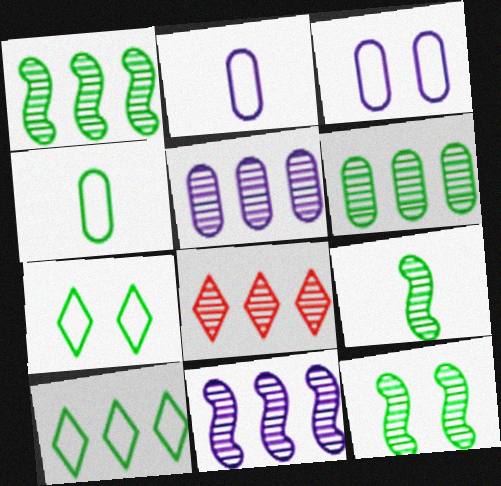[[1, 5, 8], 
[1, 9, 12], 
[6, 8, 11]]